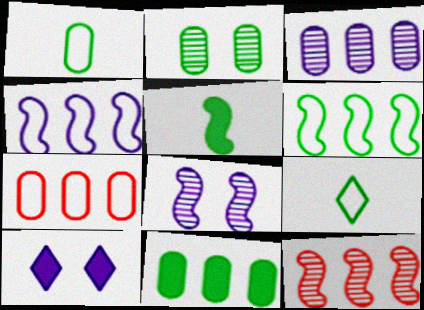[[1, 2, 11], 
[1, 10, 12], 
[3, 7, 11]]